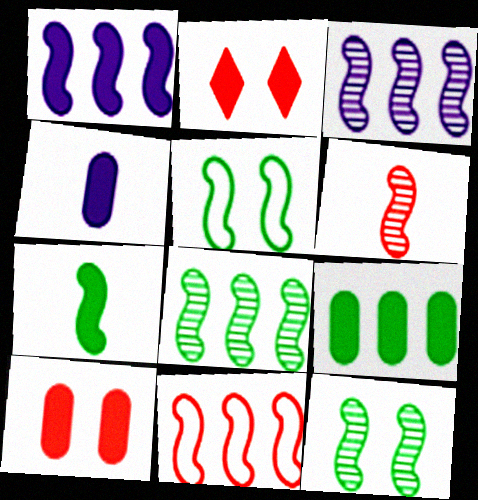[[1, 5, 6], 
[1, 8, 11], 
[3, 6, 12], 
[4, 9, 10], 
[5, 7, 8]]